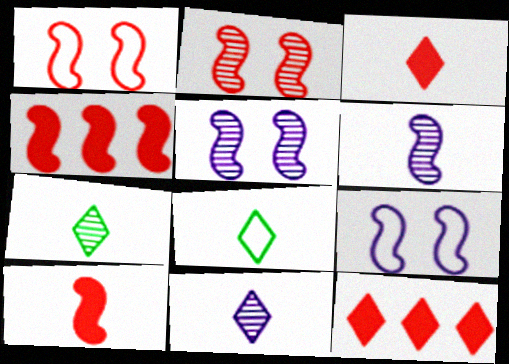[[3, 8, 11]]